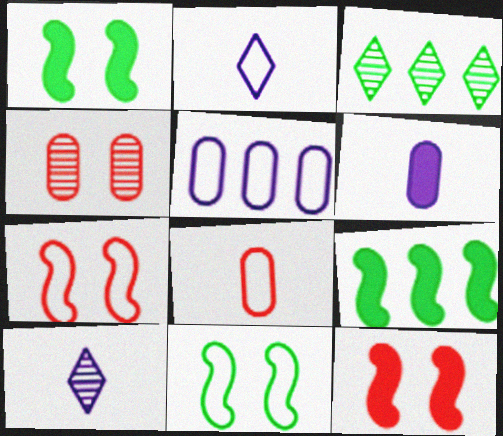[[2, 4, 9], 
[3, 6, 7]]